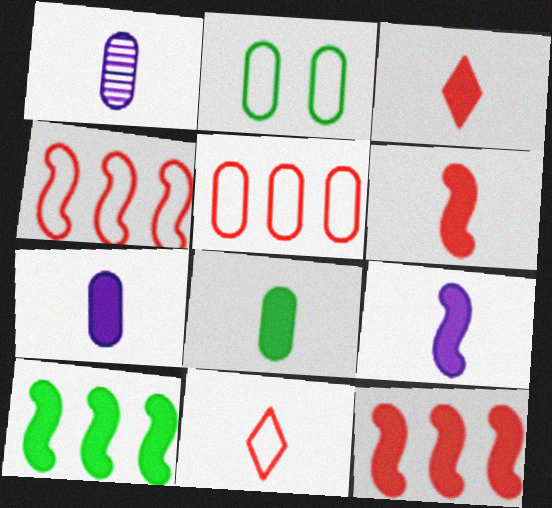[[3, 8, 9]]